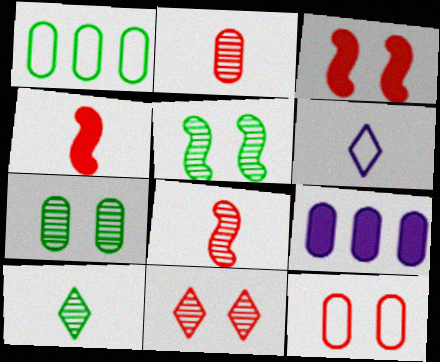[[3, 11, 12]]